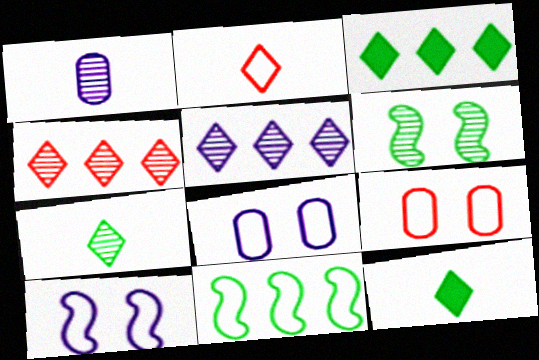[[1, 4, 6], 
[2, 8, 11]]